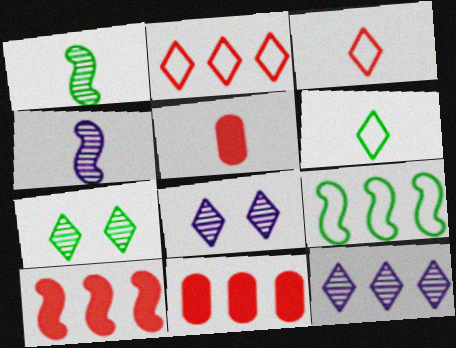[[4, 5, 6], 
[5, 8, 9], 
[9, 11, 12]]